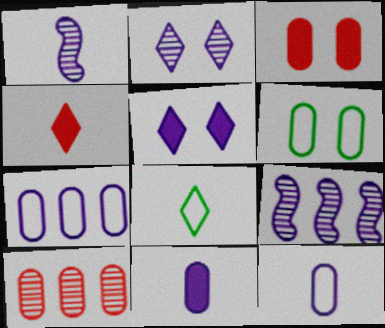[[1, 5, 7], 
[3, 8, 9], 
[4, 6, 9], 
[5, 9, 12], 
[6, 10, 11]]